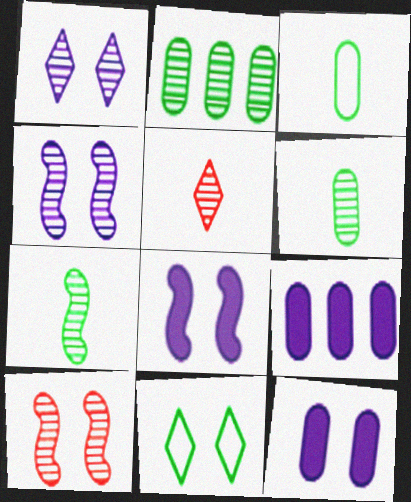[[2, 4, 5], 
[10, 11, 12]]